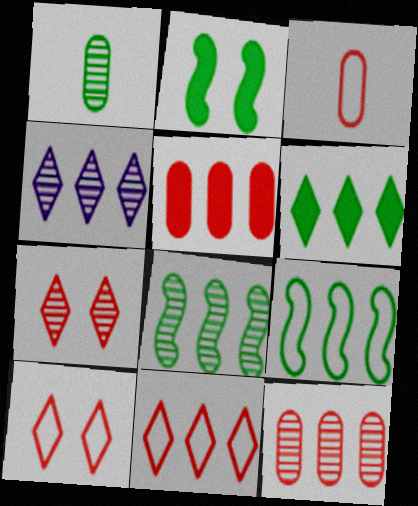[[2, 3, 4], 
[4, 5, 9], 
[4, 6, 11], 
[4, 8, 12]]